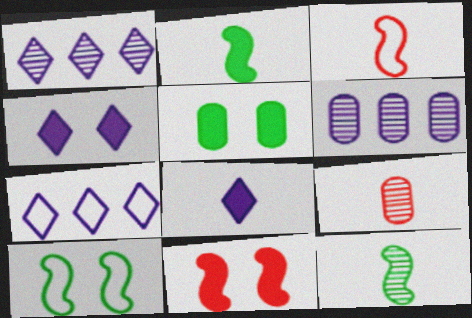[[1, 3, 5], 
[4, 5, 11]]